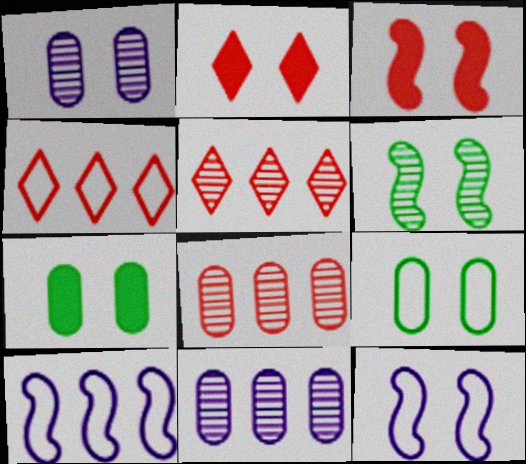[[3, 6, 12]]